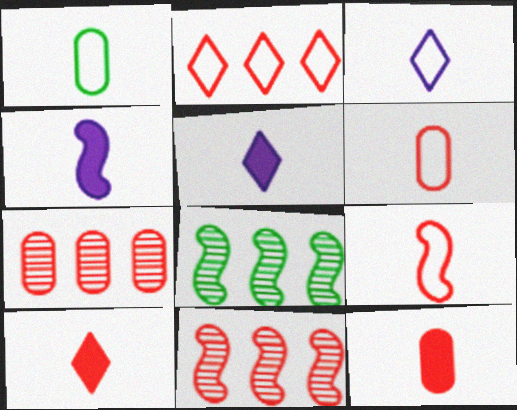[[1, 3, 9]]